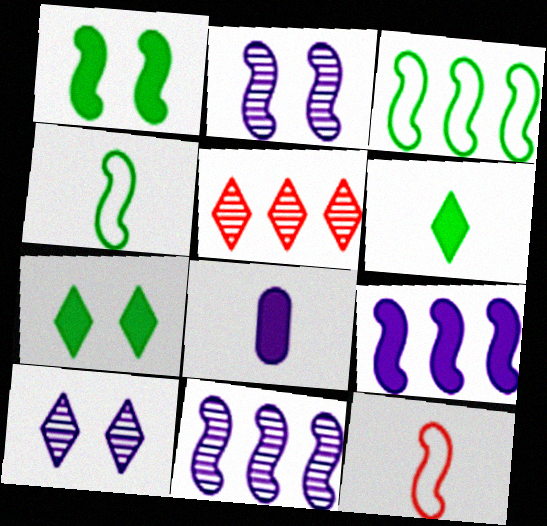[[1, 11, 12]]